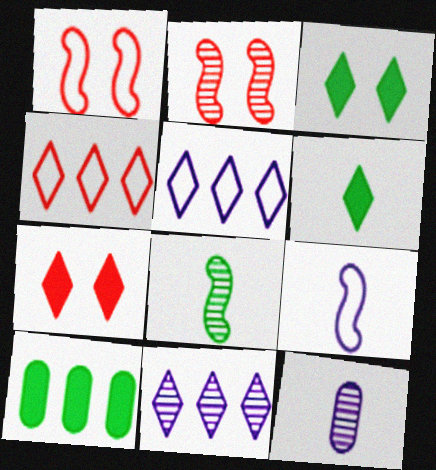[]